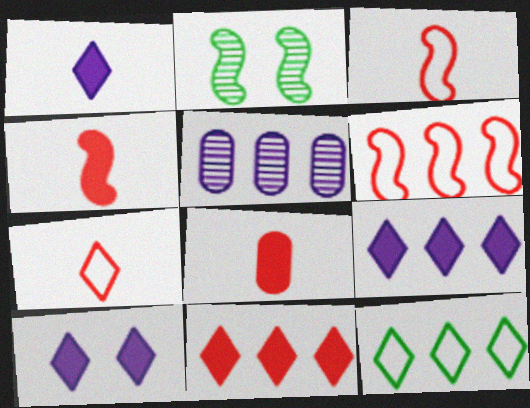[[1, 9, 10]]